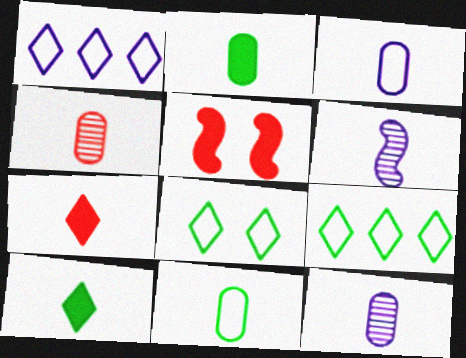[[2, 3, 4], 
[5, 9, 12], 
[6, 7, 11]]